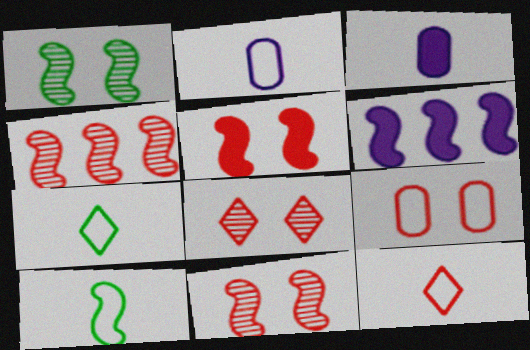[[2, 10, 12], 
[5, 8, 9], 
[6, 10, 11]]